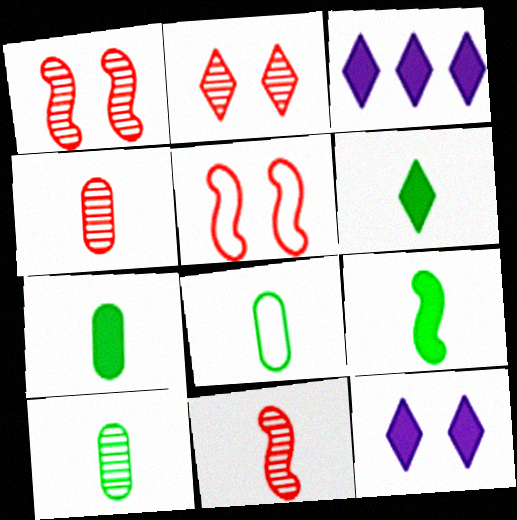[[1, 3, 8], 
[3, 5, 10], 
[6, 7, 9], 
[7, 8, 10]]